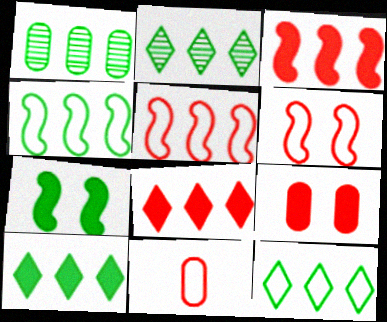[[1, 4, 10], 
[2, 10, 12]]